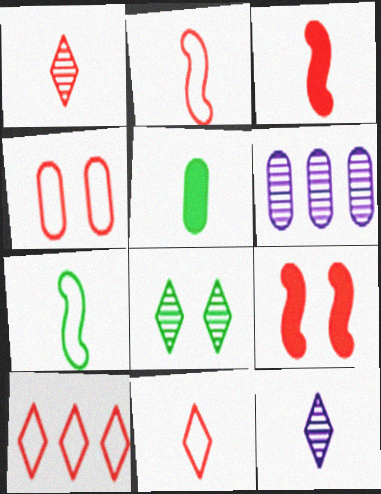[[2, 4, 10], 
[2, 5, 12], 
[4, 5, 6]]